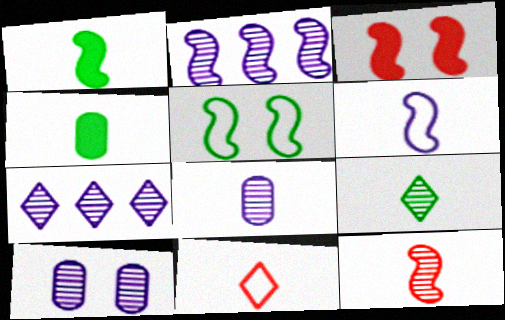[[1, 6, 12], 
[1, 8, 11], 
[8, 9, 12]]